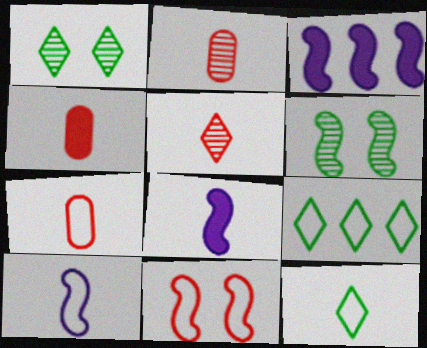[[1, 3, 7], 
[2, 4, 7], 
[2, 8, 12], 
[7, 10, 12]]